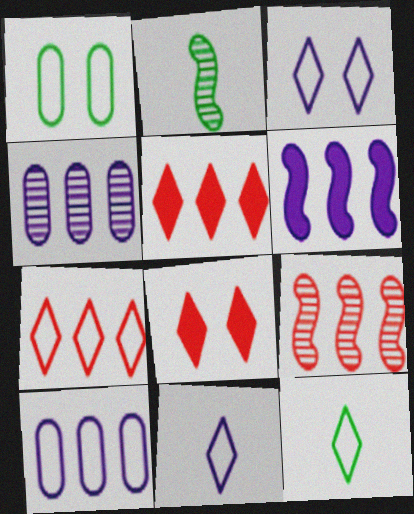[[2, 8, 10], 
[3, 7, 12]]